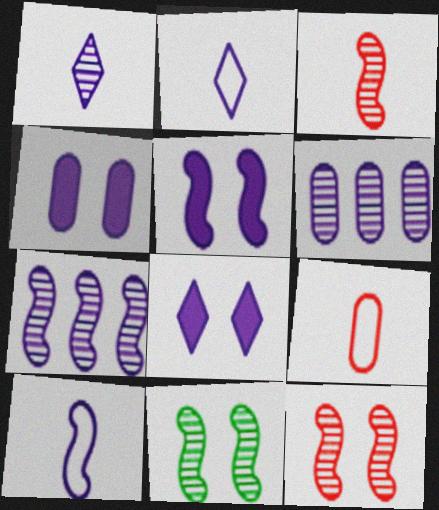[[2, 4, 7], 
[2, 5, 6], 
[3, 7, 11], 
[4, 5, 8], 
[5, 7, 10], 
[6, 8, 10]]